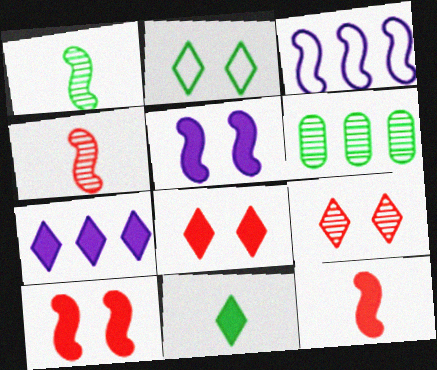[[1, 3, 10], 
[7, 8, 11]]